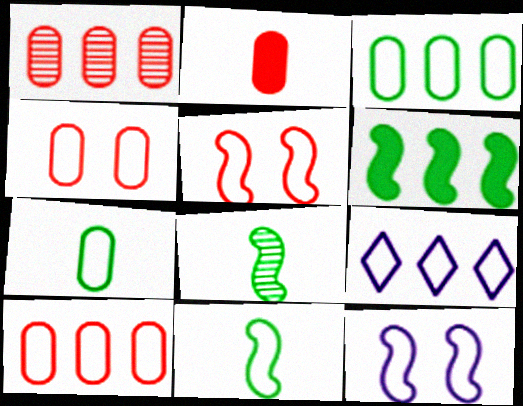[[1, 2, 4], 
[1, 6, 9], 
[4, 9, 11], 
[5, 7, 9]]